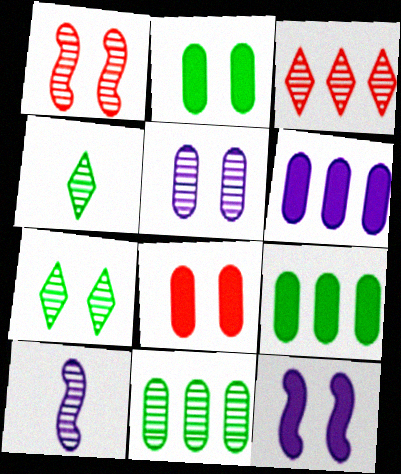[[1, 5, 7]]